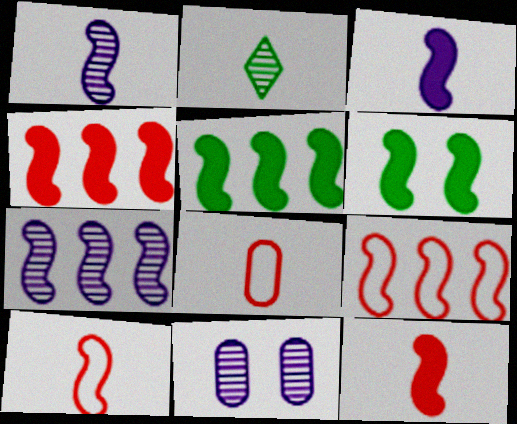[[1, 6, 9], 
[2, 3, 8], 
[3, 4, 6], 
[5, 7, 9], 
[6, 7, 10]]